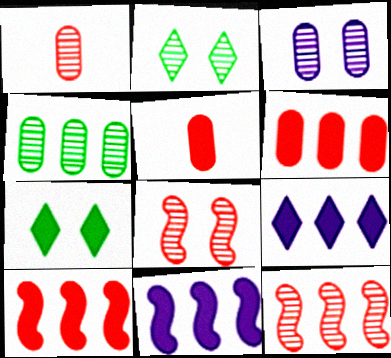[[1, 3, 4], 
[2, 3, 8], 
[5, 7, 11]]